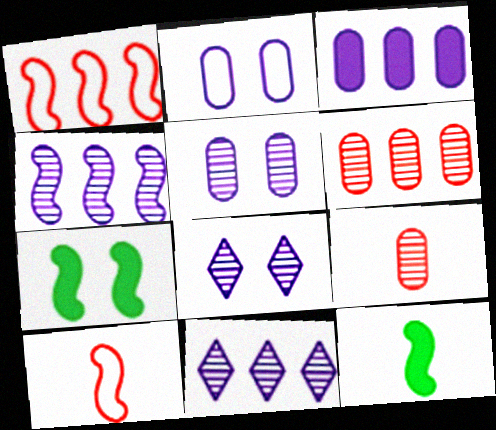[[4, 7, 10]]